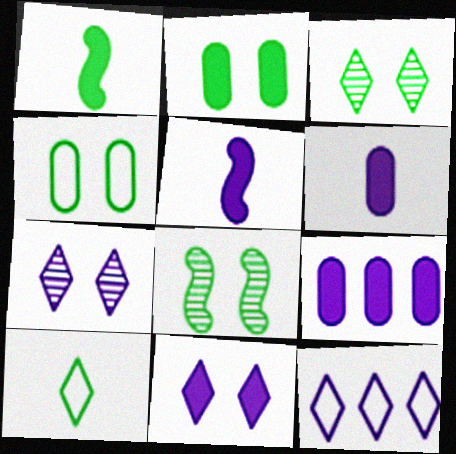[[5, 9, 11]]